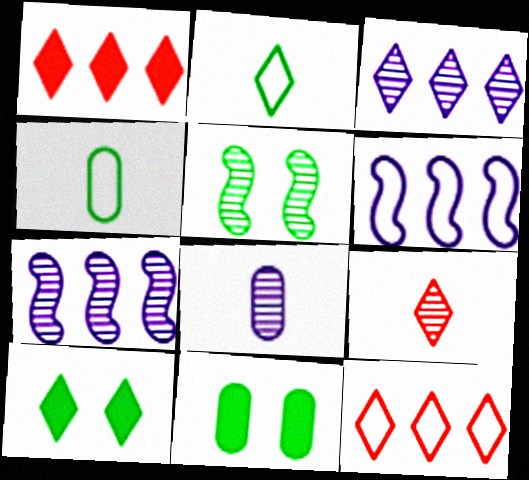[[6, 9, 11]]